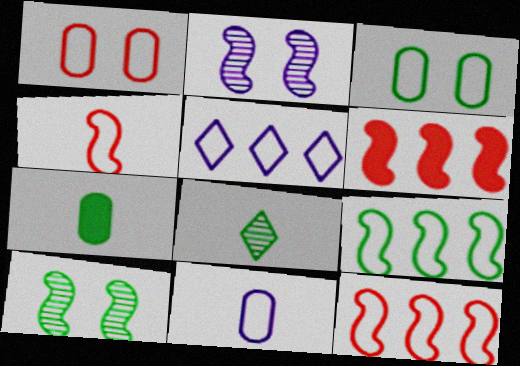[[3, 4, 5]]